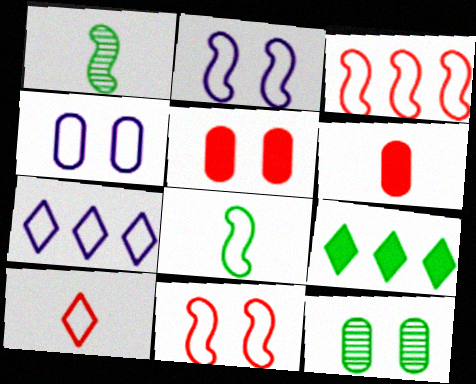[[1, 5, 7], 
[2, 3, 8], 
[4, 5, 12], 
[8, 9, 12]]